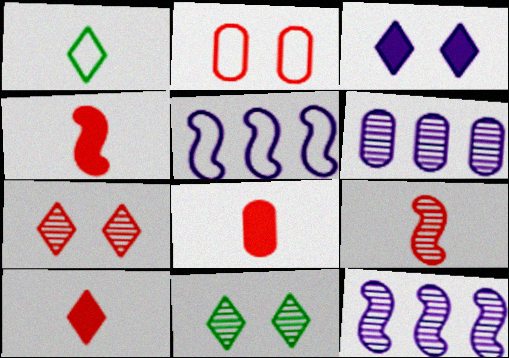[[1, 2, 5], 
[4, 8, 10], 
[5, 8, 11], 
[6, 9, 11]]